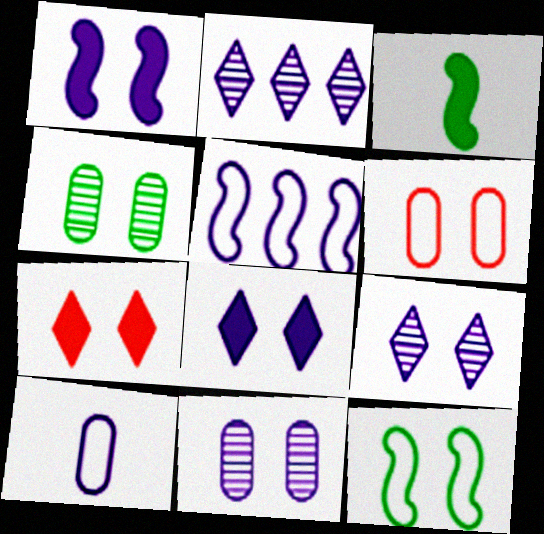[[1, 2, 10], 
[2, 3, 6], 
[7, 11, 12]]